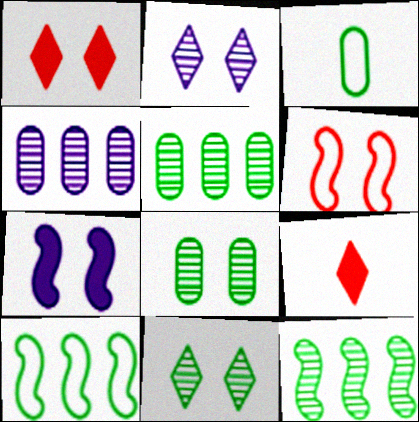[]